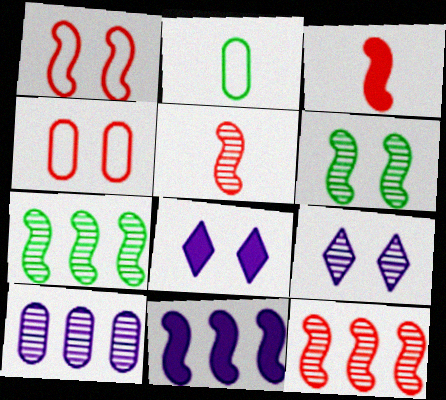[[1, 3, 12], 
[2, 8, 12], 
[4, 6, 8]]